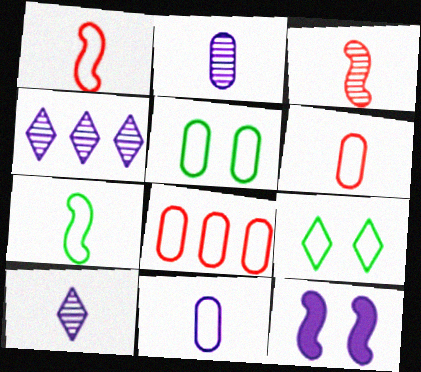[[4, 11, 12], 
[5, 8, 11]]